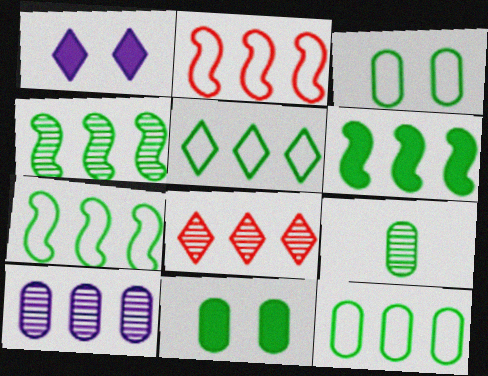[[1, 2, 9], 
[4, 6, 7], 
[4, 8, 10], 
[5, 7, 12], 
[9, 11, 12]]